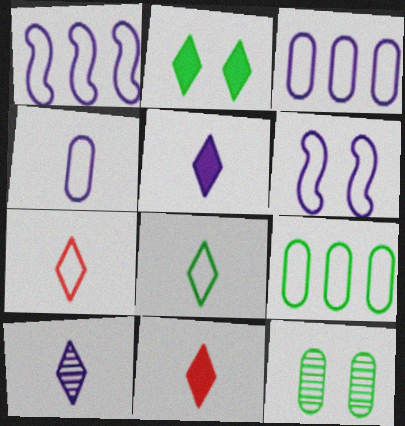[[1, 11, 12], 
[6, 7, 9], 
[8, 10, 11]]